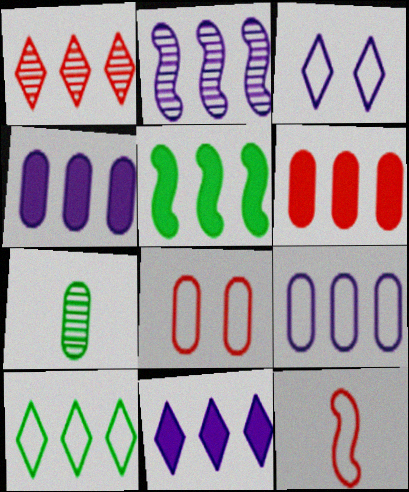[[1, 5, 9], 
[1, 10, 11], 
[2, 6, 10], 
[2, 9, 11], 
[4, 7, 8], 
[5, 6, 11]]